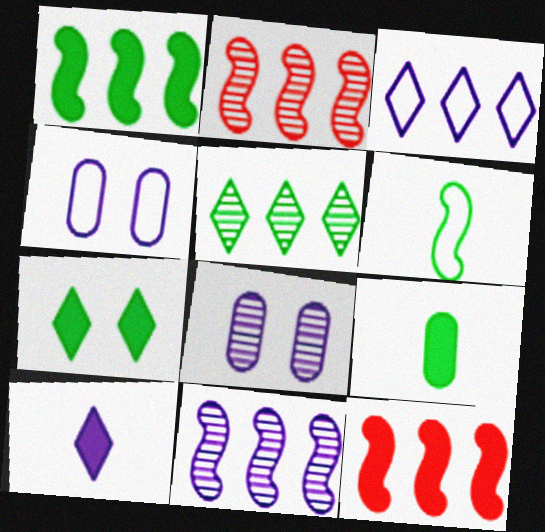[[1, 7, 9], 
[4, 10, 11]]